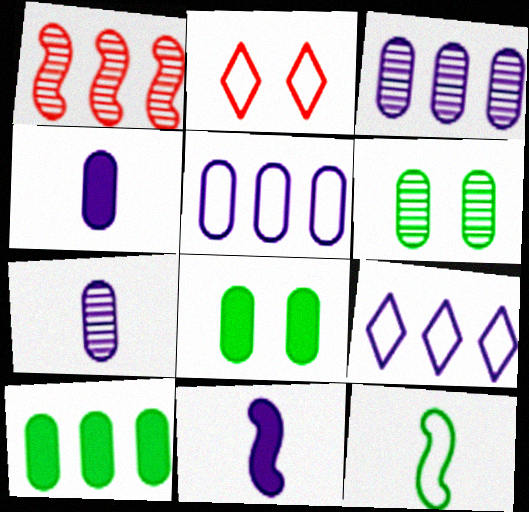[[1, 9, 10], 
[2, 5, 12]]